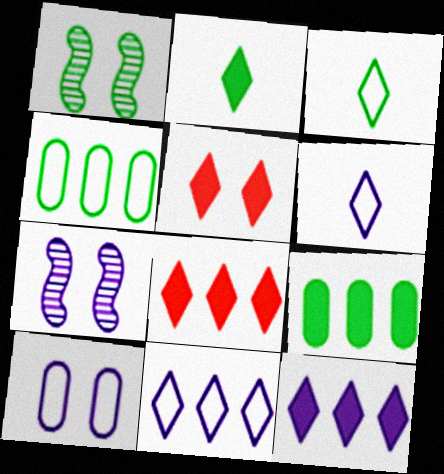[[1, 2, 4], 
[1, 3, 9], 
[1, 5, 10], 
[2, 5, 12]]